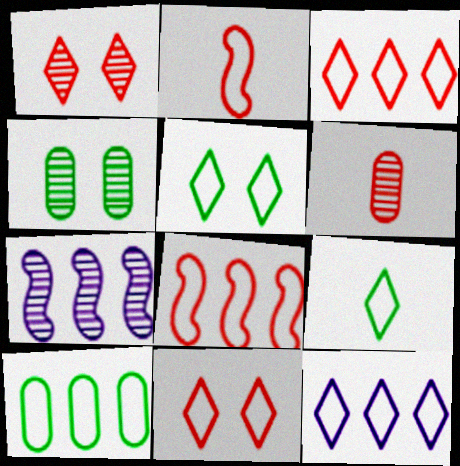[[8, 10, 12], 
[9, 11, 12]]